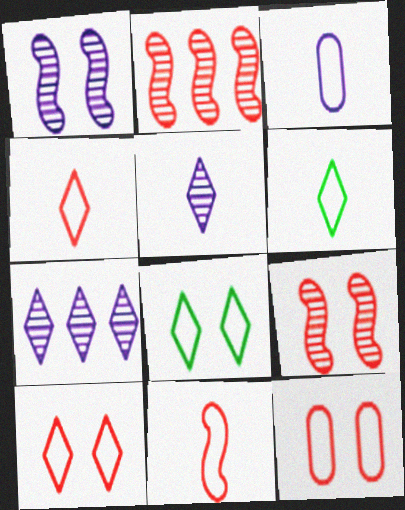[[3, 6, 11]]